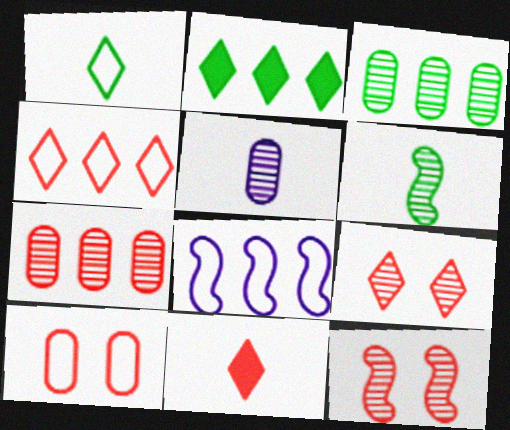[[1, 8, 10], 
[2, 7, 8], 
[4, 9, 11]]